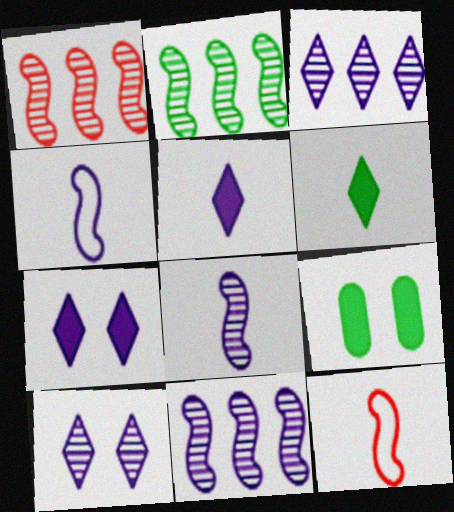[[1, 2, 11], 
[3, 9, 12]]